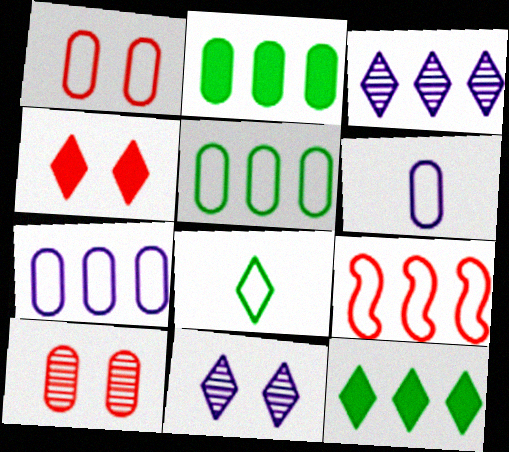[[1, 5, 6], 
[2, 3, 9], 
[2, 6, 10], 
[3, 4, 8]]